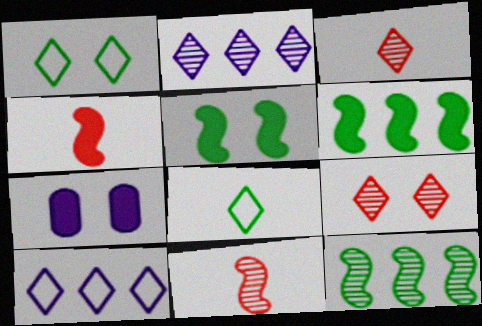[]